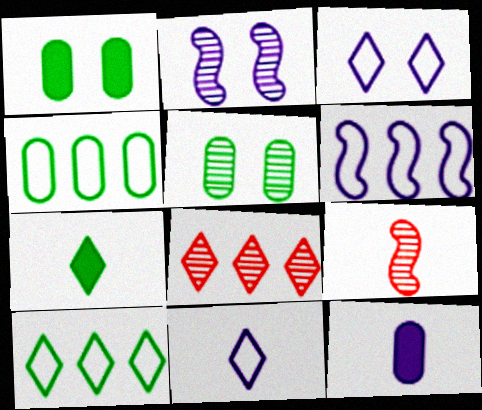[[3, 7, 8]]